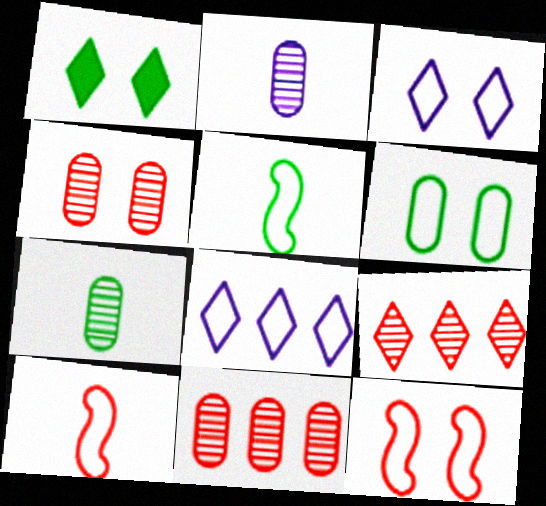[[3, 6, 12], 
[6, 8, 10]]